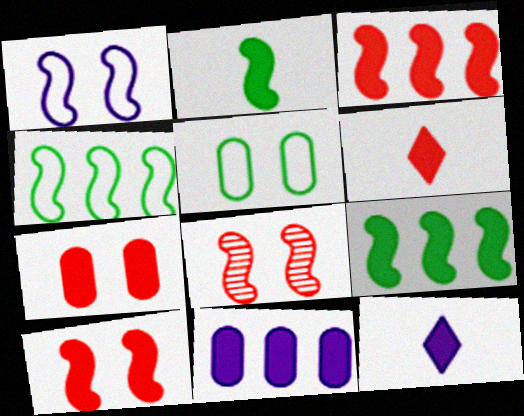[[3, 6, 7], 
[7, 9, 12]]